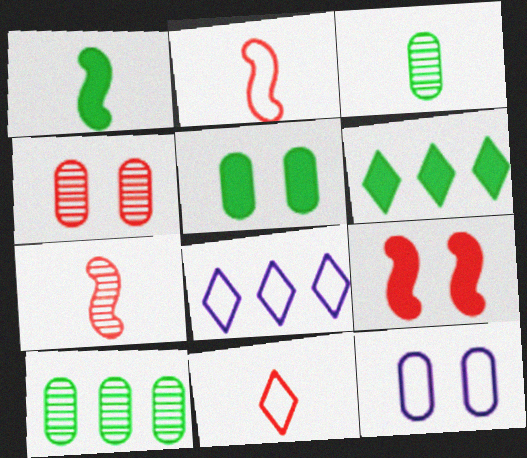[[1, 4, 8], 
[1, 5, 6], 
[3, 8, 9], 
[4, 5, 12], 
[5, 7, 8], 
[6, 7, 12]]